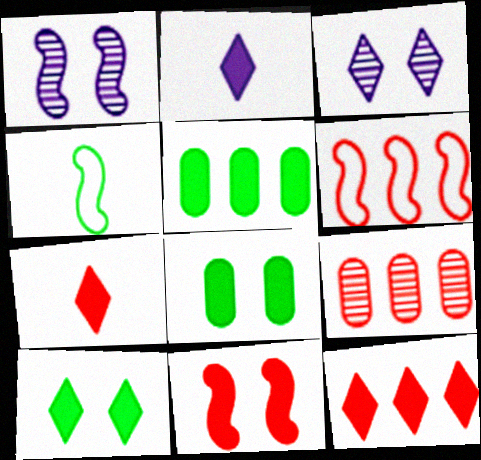[[2, 5, 11], 
[2, 10, 12], 
[6, 9, 12]]